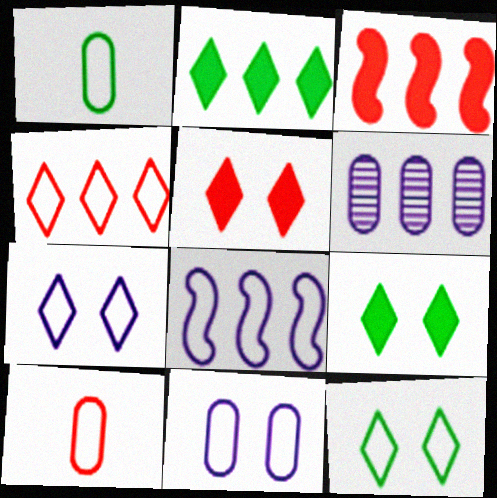[[8, 10, 12]]